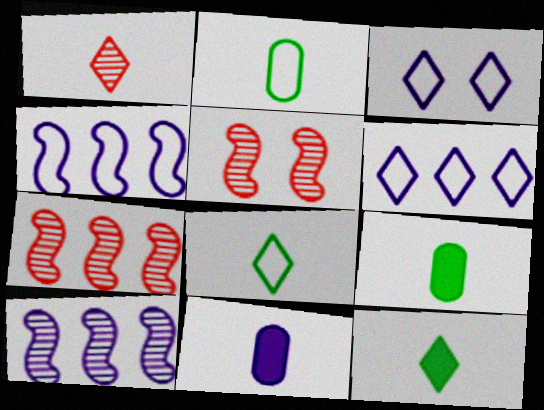[[3, 7, 9], 
[3, 10, 11], 
[5, 6, 9]]